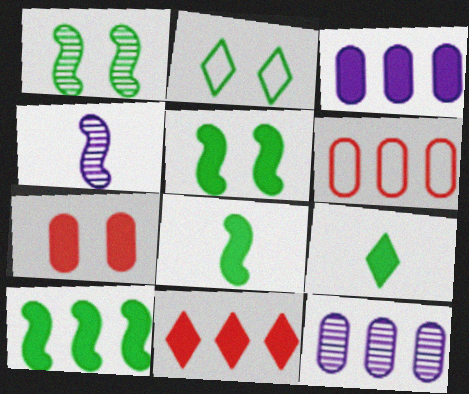[[3, 10, 11], 
[5, 8, 10]]